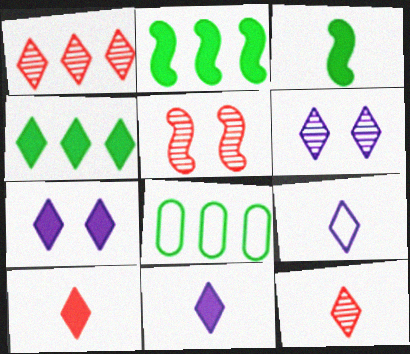[[4, 7, 10], 
[5, 8, 11]]